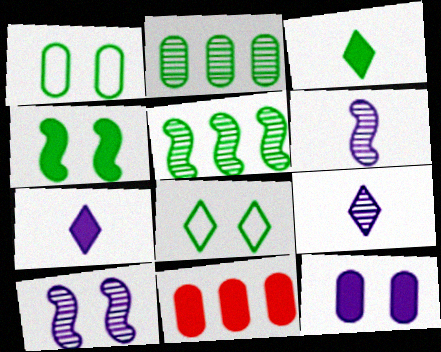[[1, 3, 5], 
[4, 7, 11], 
[6, 8, 11]]